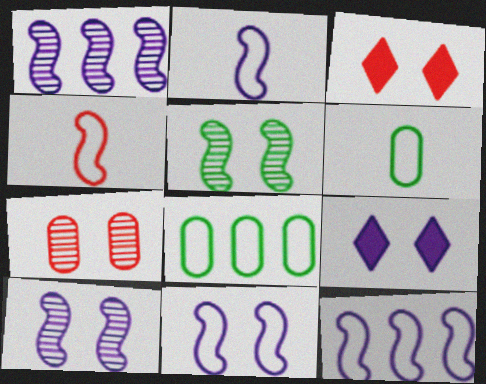[[1, 3, 6], 
[2, 11, 12]]